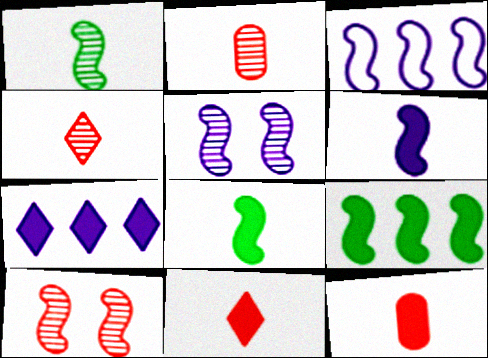[[3, 5, 6], 
[3, 8, 10]]